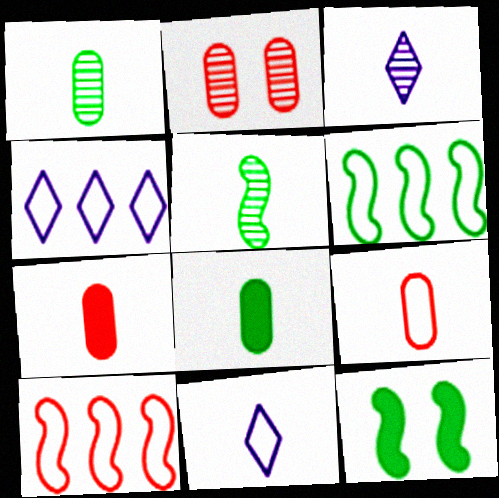[[5, 6, 12], 
[5, 7, 11]]